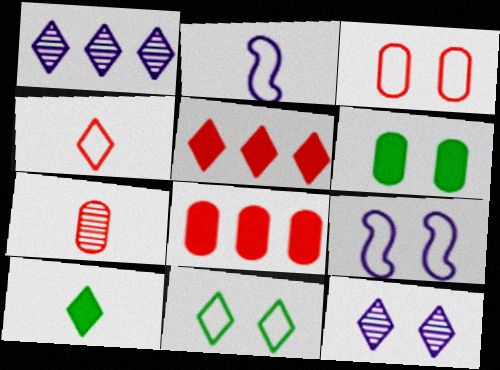[[2, 7, 10], 
[3, 7, 8], 
[3, 9, 11]]